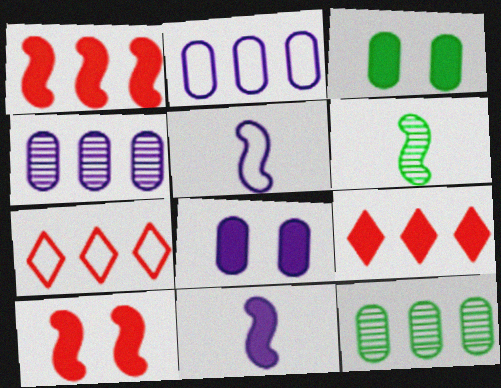[[3, 9, 11], 
[6, 7, 8]]